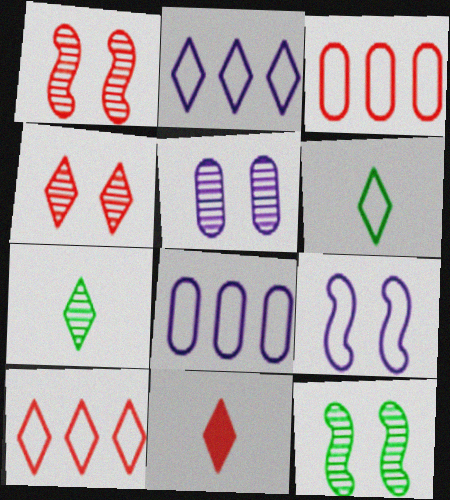[[1, 3, 11], 
[3, 6, 9], 
[4, 5, 12], 
[4, 10, 11], 
[8, 11, 12]]